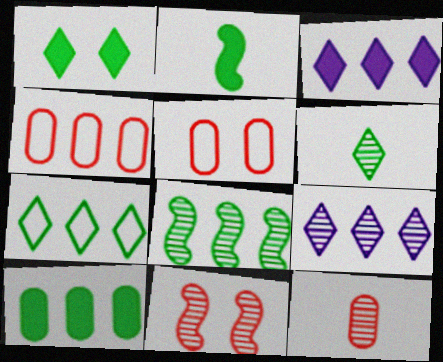[[1, 2, 10], 
[1, 6, 7], 
[2, 5, 9], 
[3, 4, 8], 
[7, 8, 10]]